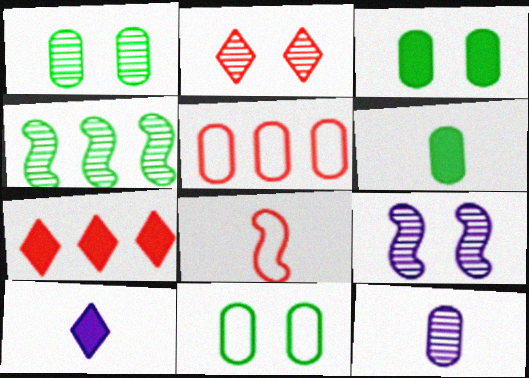[[1, 2, 9], 
[1, 3, 11], 
[2, 4, 12], 
[3, 5, 12]]